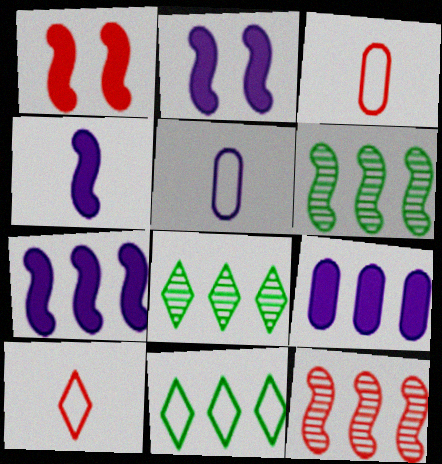[[1, 5, 8], 
[2, 3, 8], 
[2, 4, 7], 
[9, 11, 12]]